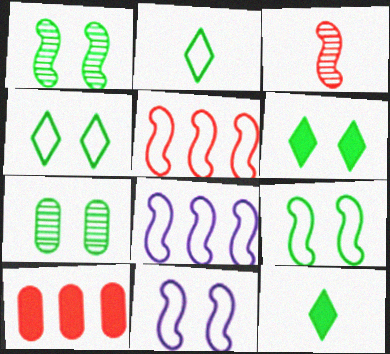[[6, 7, 9]]